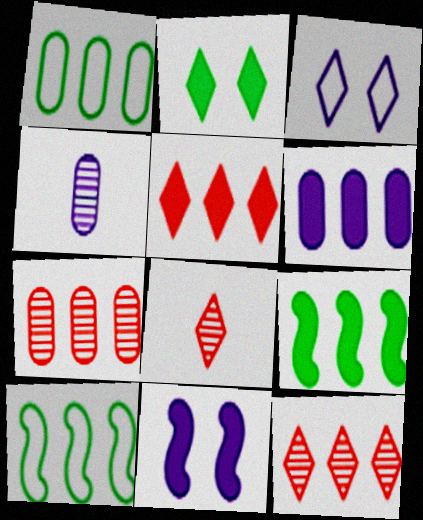[[1, 6, 7], 
[1, 8, 11], 
[5, 6, 9], 
[6, 10, 12]]